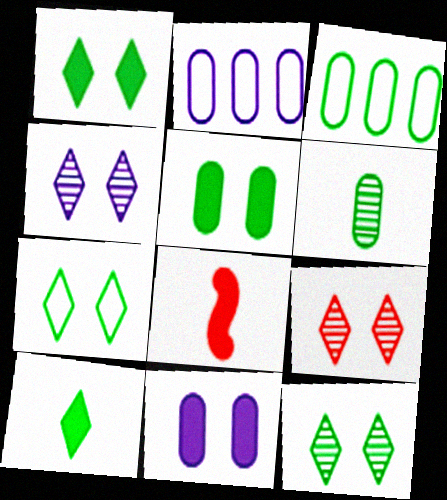[[1, 7, 12], 
[2, 8, 12], 
[3, 4, 8], 
[3, 5, 6], 
[4, 9, 12]]